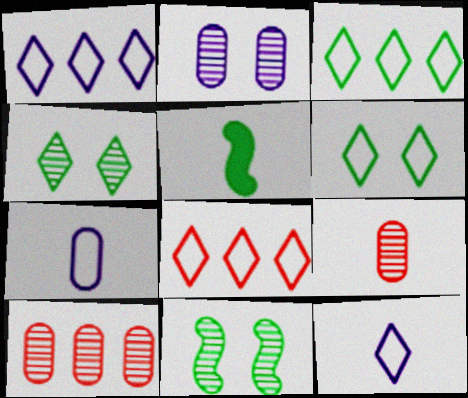[[1, 3, 8], 
[2, 5, 8], 
[5, 9, 12], 
[6, 8, 12]]